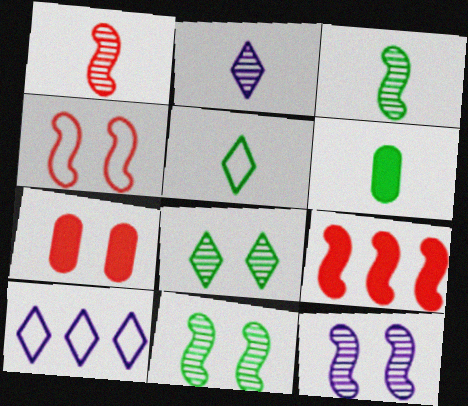[[1, 4, 9], 
[3, 5, 6], 
[3, 7, 10]]